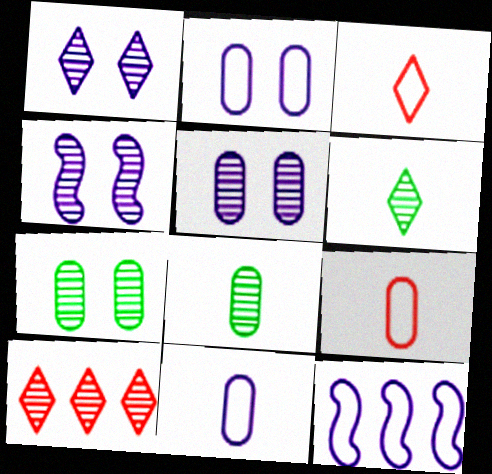[[1, 4, 5], 
[1, 6, 10], 
[4, 8, 10]]